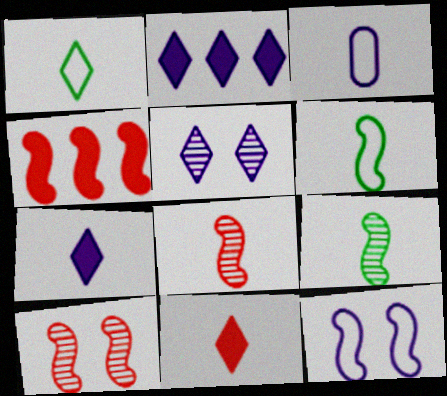[[3, 9, 11], 
[4, 9, 12]]